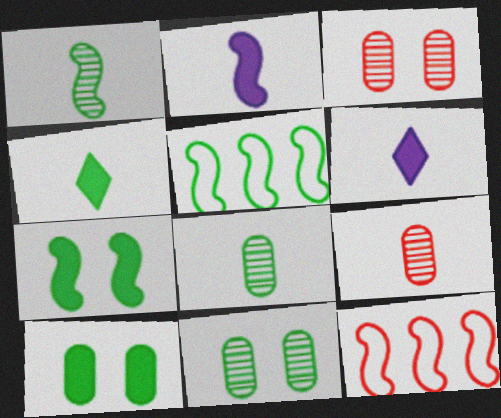[[1, 5, 7], 
[3, 5, 6], 
[4, 5, 11], 
[6, 11, 12]]